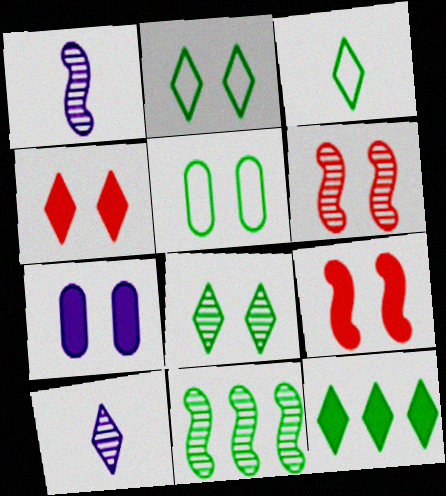[[1, 6, 11], 
[2, 6, 7], 
[3, 8, 12]]